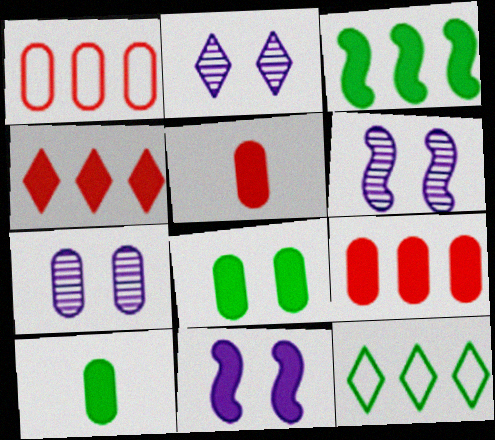[[1, 7, 10], 
[2, 6, 7], 
[4, 10, 11], 
[5, 6, 12]]